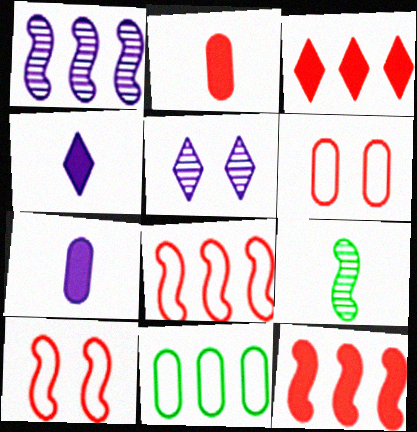[[1, 3, 11]]